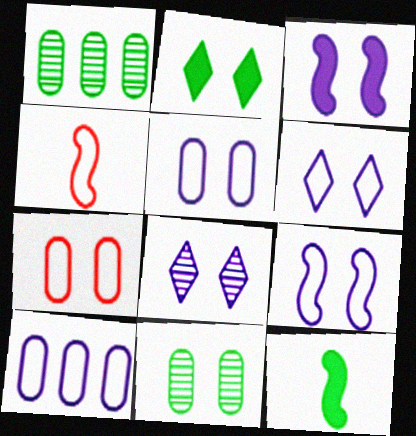[[3, 5, 8], 
[5, 6, 9]]